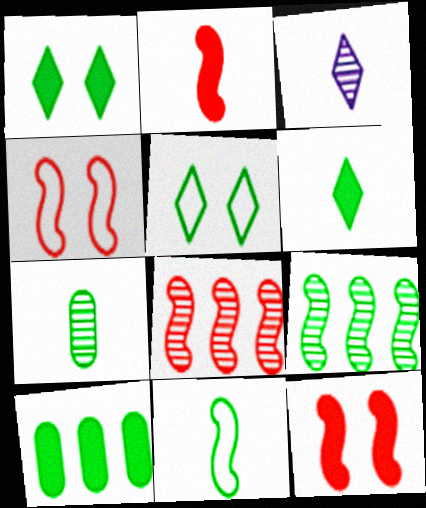[[2, 4, 8], 
[3, 4, 10], 
[6, 7, 11]]